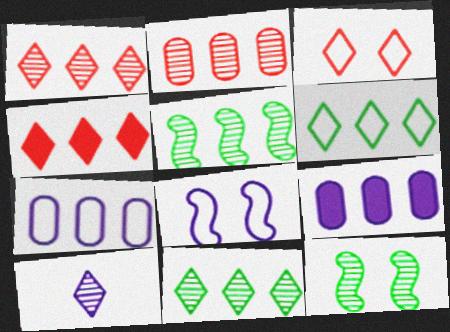[[2, 10, 12], 
[4, 5, 7], 
[8, 9, 10]]